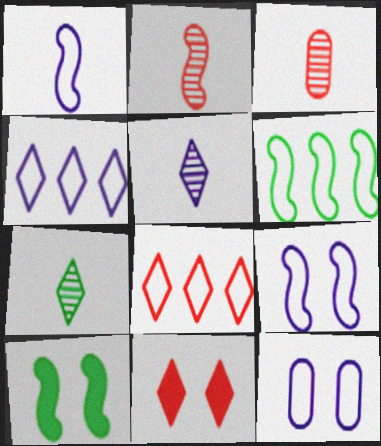[[1, 4, 12], 
[3, 4, 10], 
[4, 7, 11]]